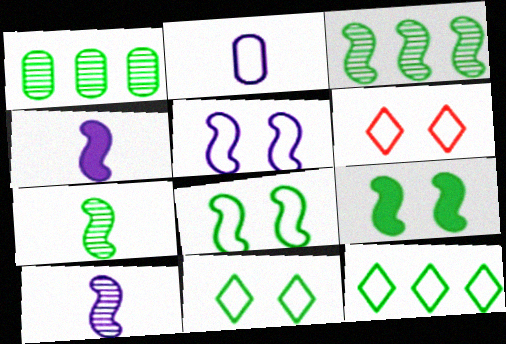[[1, 4, 6]]